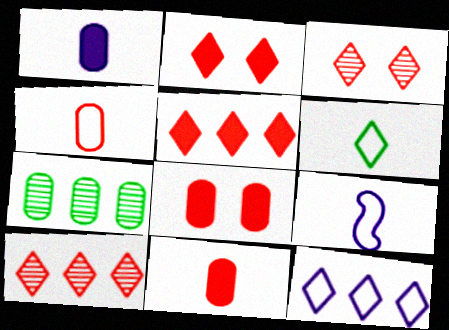[[2, 7, 9], 
[4, 6, 9]]